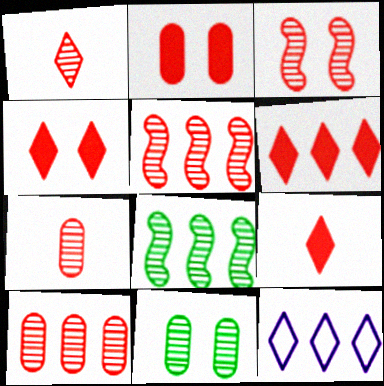[[1, 3, 10], 
[4, 6, 9]]